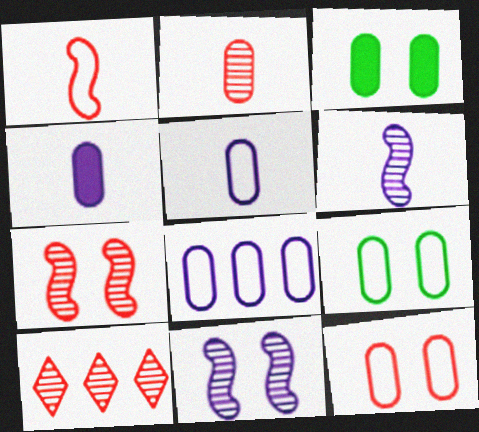[[2, 3, 8], 
[2, 7, 10]]